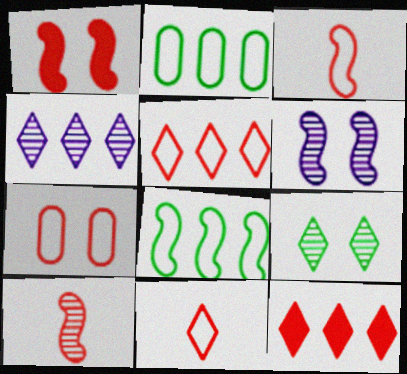[[3, 5, 7], 
[7, 10, 12]]